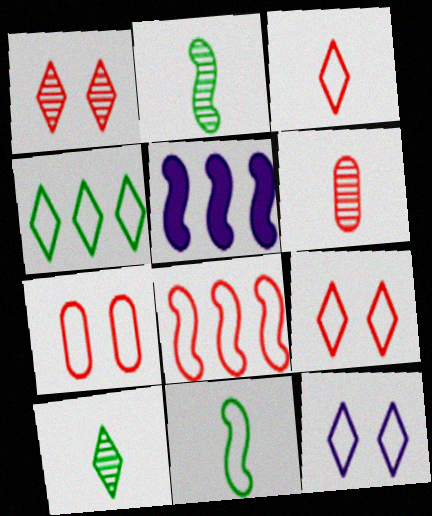[[3, 4, 12], 
[3, 7, 8], 
[5, 7, 10]]